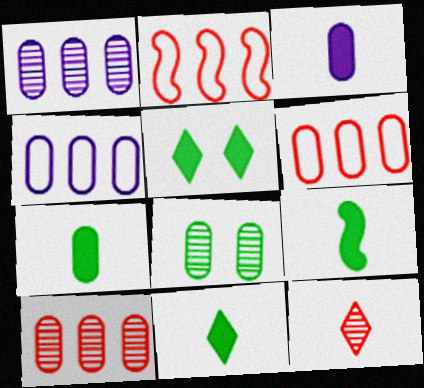[[3, 6, 8], 
[7, 9, 11]]